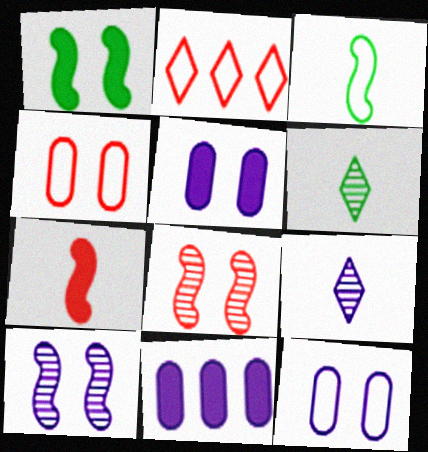[[2, 3, 12]]